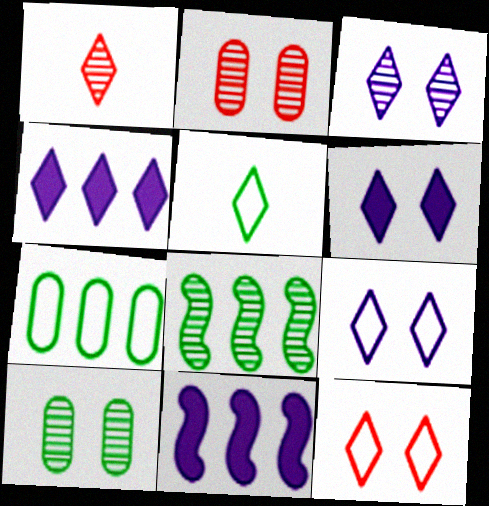[[2, 5, 11], 
[3, 6, 9]]